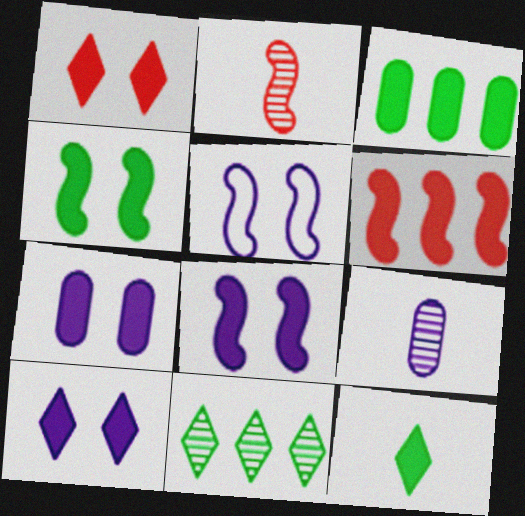[[1, 4, 7], 
[3, 4, 12], 
[6, 7, 12], 
[7, 8, 10]]